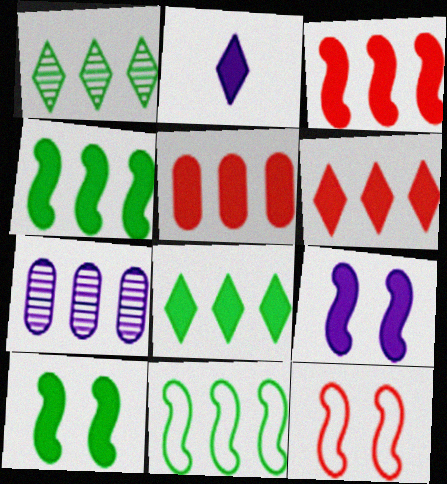[[2, 5, 10], 
[3, 5, 6], 
[6, 7, 11]]